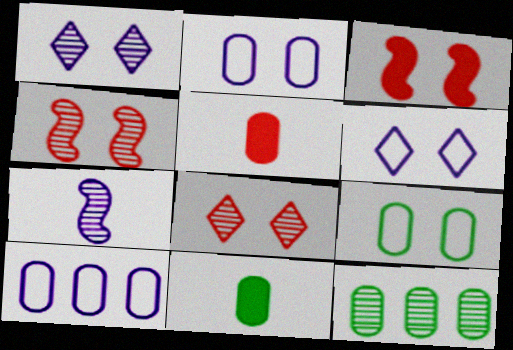[[1, 3, 9], 
[2, 5, 12], 
[7, 8, 12], 
[9, 11, 12]]